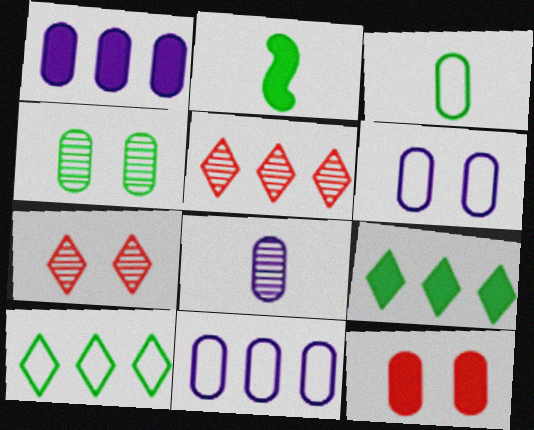[[1, 6, 8], 
[2, 4, 10], 
[2, 5, 6], 
[2, 7, 11], 
[4, 6, 12]]